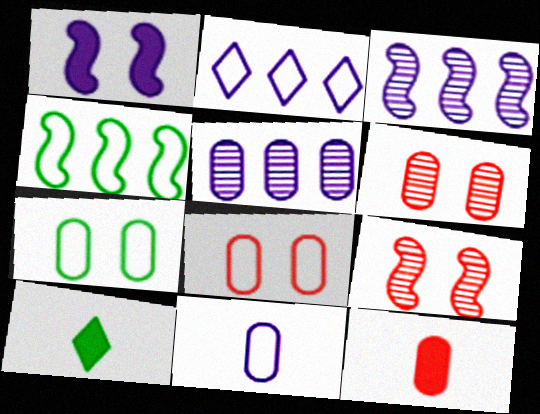[[3, 8, 10], 
[5, 7, 12]]